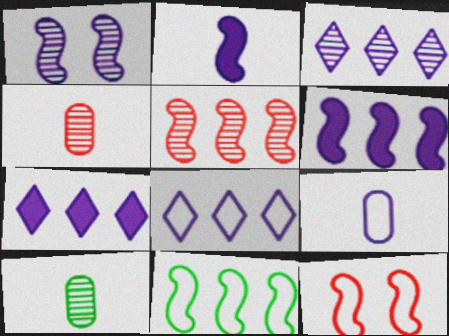[[1, 7, 9], 
[3, 7, 8], 
[5, 6, 11], 
[7, 10, 12]]